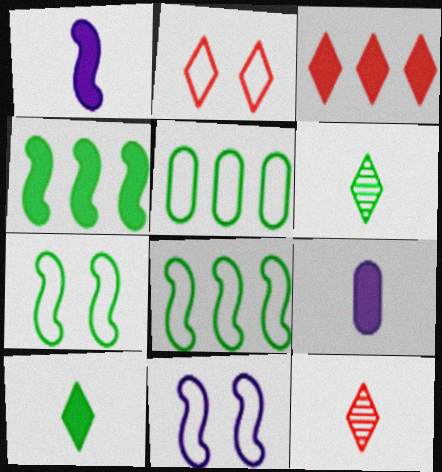[[2, 3, 12]]